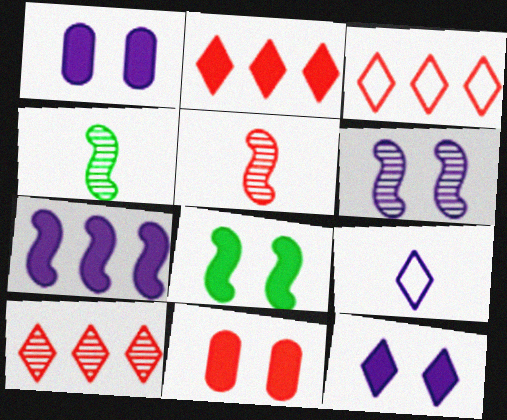[[1, 3, 4], 
[2, 3, 10], 
[3, 5, 11], 
[8, 11, 12]]